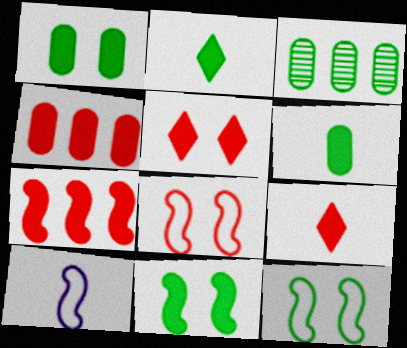[[2, 3, 12], 
[3, 5, 10]]